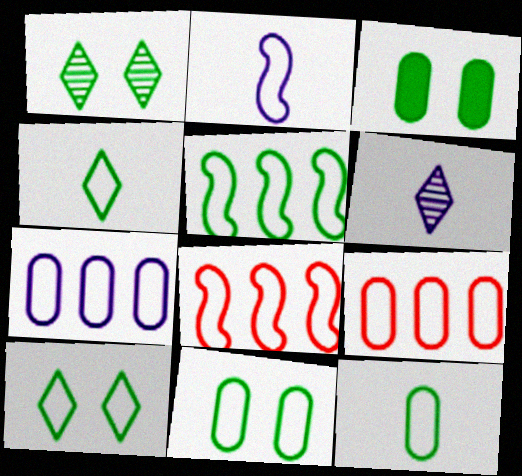[[2, 9, 10], 
[3, 6, 8], 
[4, 5, 11], 
[5, 10, 12]]